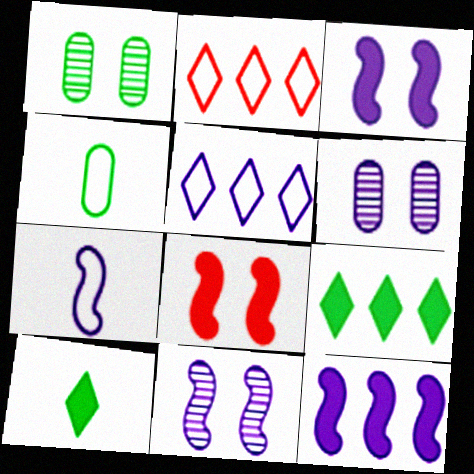[[7, 11, 12]]